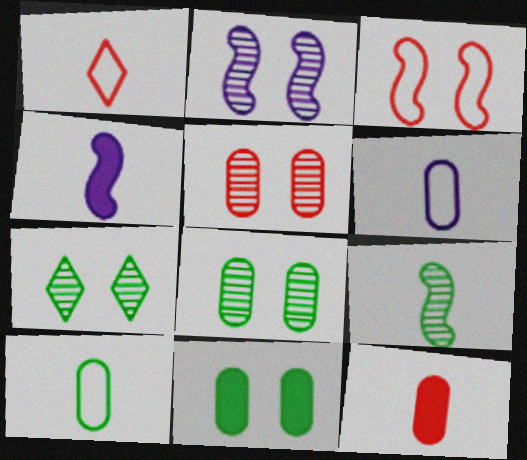[[2, 5, 7]]